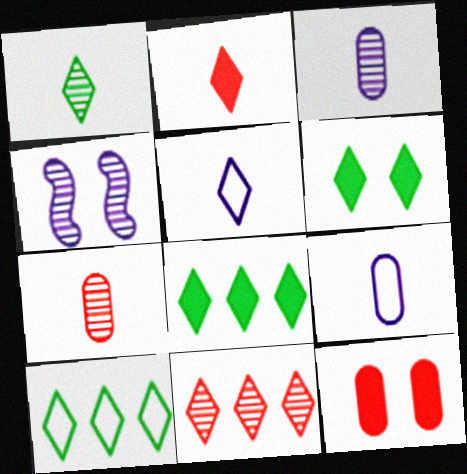[[1, 2, 5], 
[1, 6, 10], 
[5, 6, 11]]